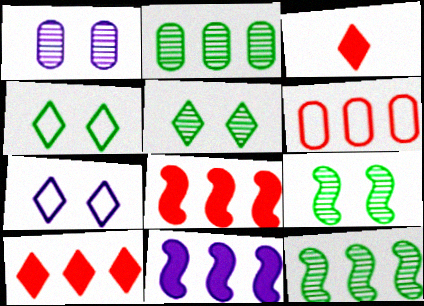[]